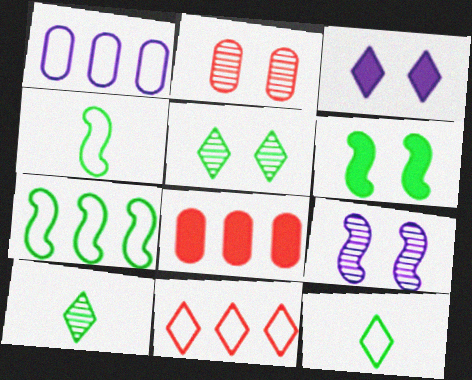[[1, 7, 11], 
[2, 5, 9], 
[3, 10, 11], 
[8, 9, 12]]